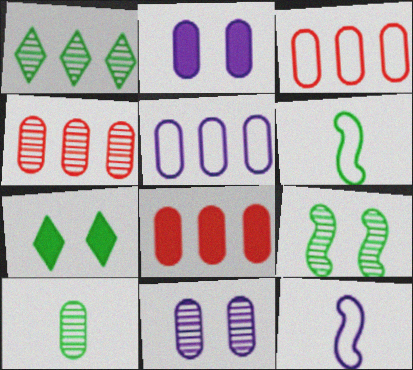[[1, 9, 10], 
[2, 3, 10], 
[3, 4, 8], 
[4, 7, 12], 
[4, 10, 11]]